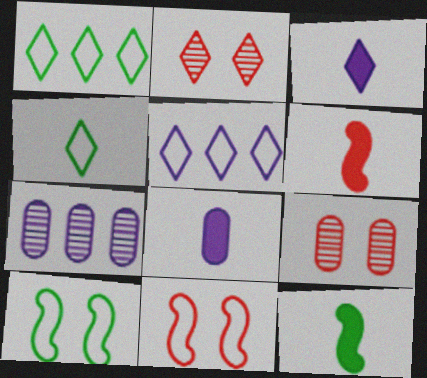[[1, 2, 3], 
[5, 9, 12]]